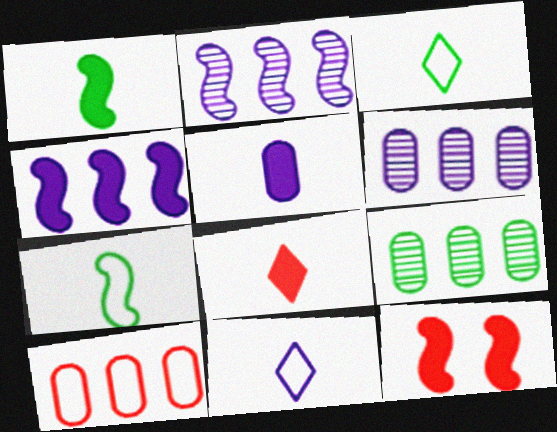[[1, 4, 12], 
[1, 5, 8], 
[2, 7, 12], 
[3, 6, 12], 
[9, 11, 12]]